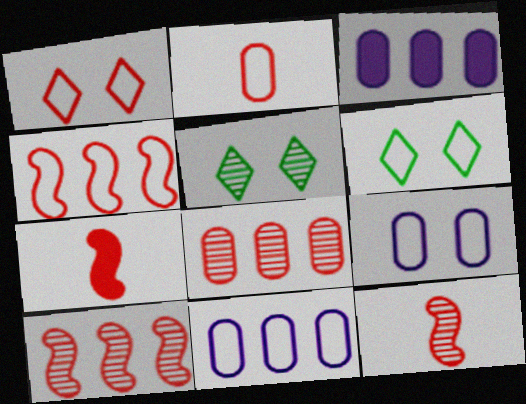[[1, 2, 4], 
[1, 7, 8], 
[3, 6, 12], 
[5, 7, 11]]